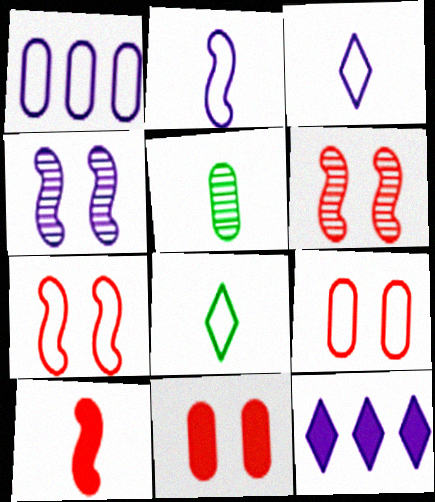[[1, 5, 11], 
[1, 7, 8], 
[3, 5, 10], 
[5, 7, 12]]